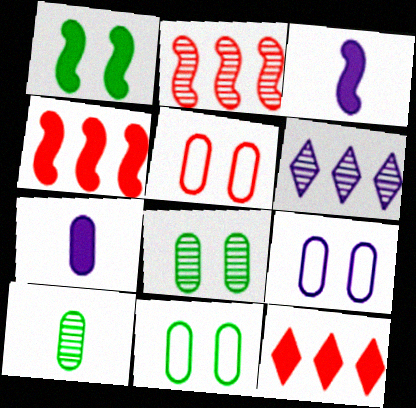[[1, 3, 4], 
[1, 7, 12], 
[3, 6, 9], 
[5, 9, 11]]